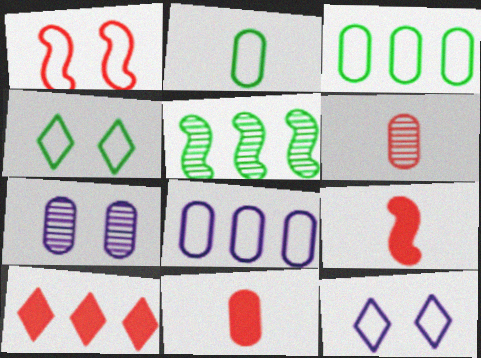[[1, 6, 10], 
[3, 7, 11], 
[5, 8, 10], 
[5, 11, 12]]